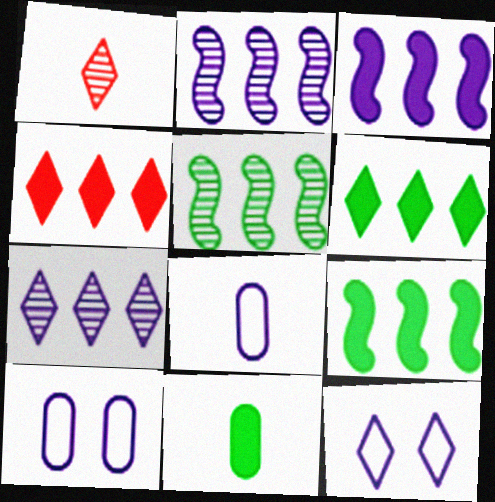[[1, 6, 12], 
[1, 9, 10]]